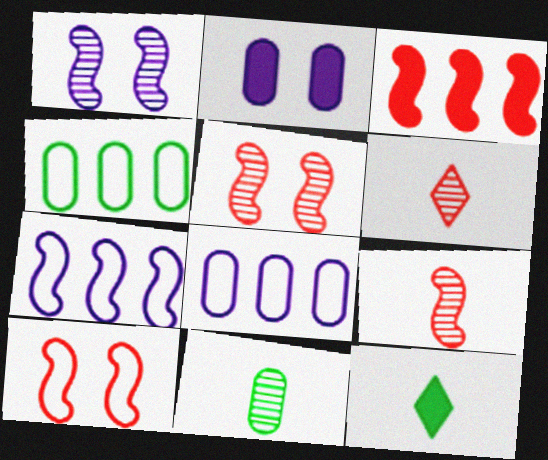[[2, 3, 12], 
[3, 9, 10], 
[5, 8, 12]]